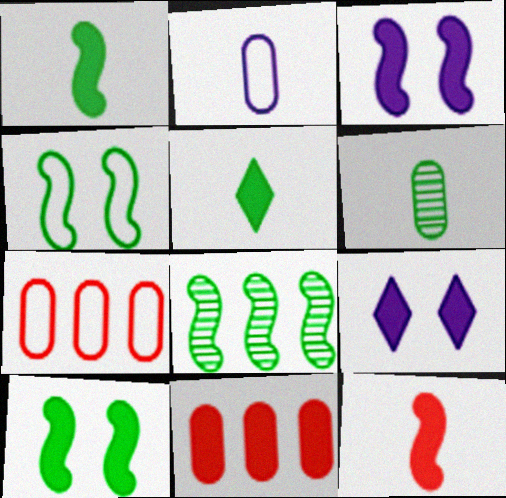[[1, 4, 8], 
[1, 9, 11], 
[3, 5, 11]]